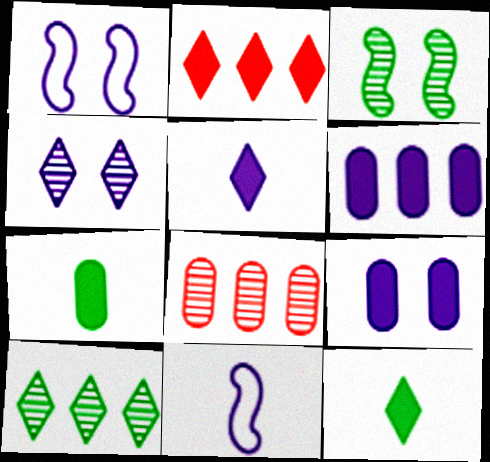[[1, 4, 9], 
[1, 8, 12], 
[4, 6, 11]]